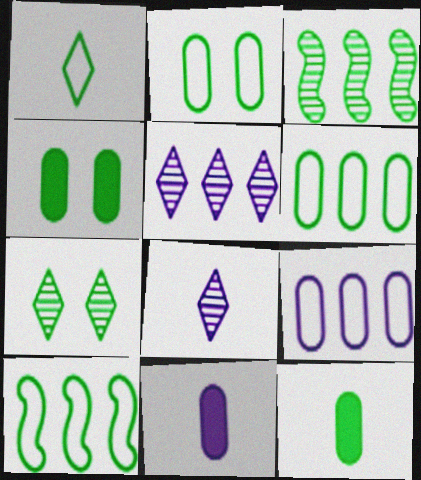[[1, 2, 10], 
[1, 3, 4], 
[7, 10, 12]]